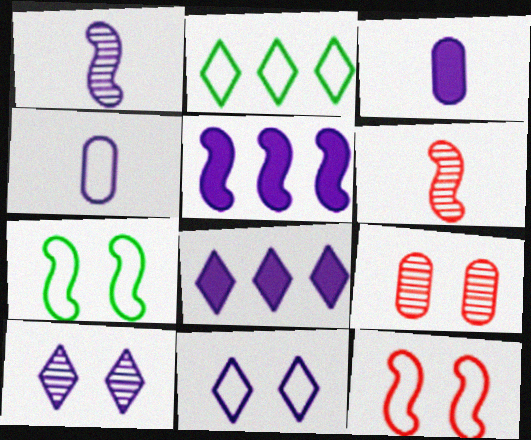[[2, 4, 12], 
[4, 5, 10], 
[5, 6, 7]]